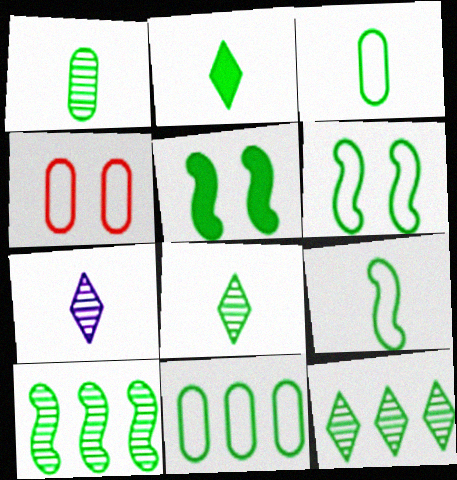[[1, 2, 9], 
[3, 5, 12], 
[5, 8, 11], 
[5, 9, 10]]